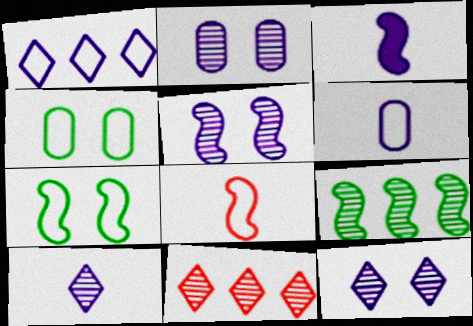[[1, 2, 3], 
[1, 4, 8], 
[2, 5, 12], 
[3, 4, 11], 
[3, 6, 10]]